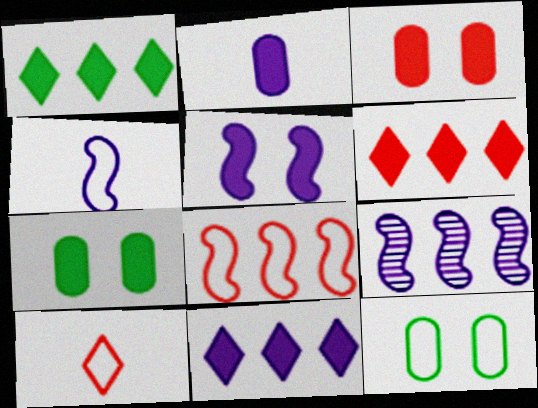[[1, 6, 11], 
[2, 5, 11], 
[4, 5, 9], 
[7, 9, 10]]